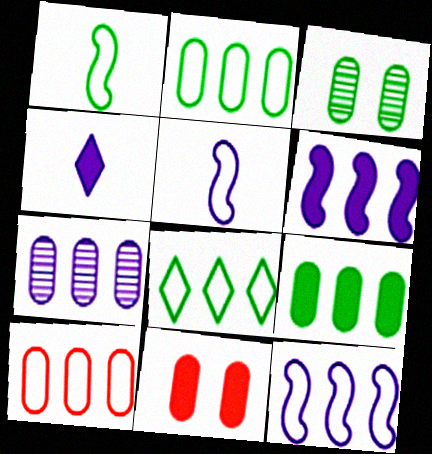[[7, 9, 10], 
[8, 10, 12]]